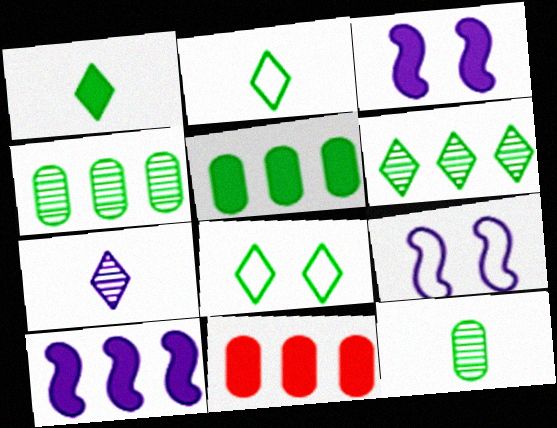[[1, 3, 11], 
[1, 6, 8]]